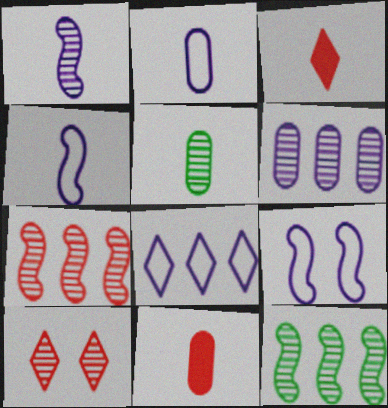[[2, 5, 11], 
[2, 8, 9], 
[3, 4, 5]]